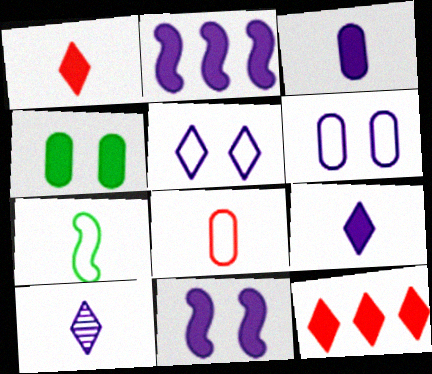[[1, 2, 4], 
[2, 6, 10]]